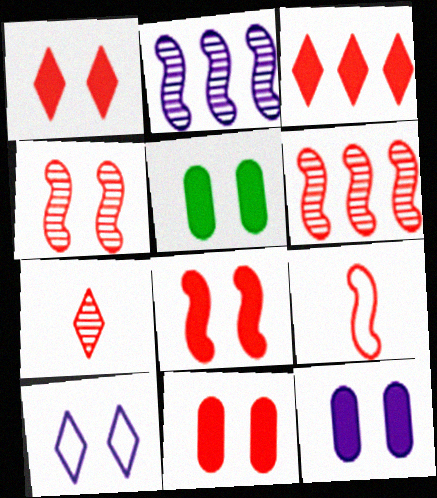[[1, 8, 11], 
[4, 5, 10], 
[5, 11, 12], 
[6, 8, 9]]